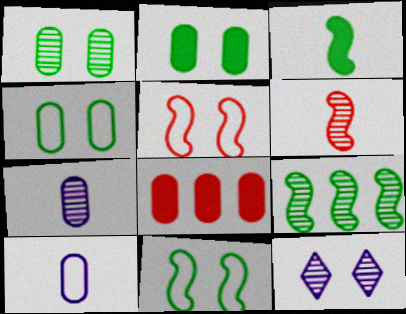[[1, 2, 4], 
[1, 8, 10], 
[2, 5, 12], 
[3, 9, 11], 
[4, 7, 8]]